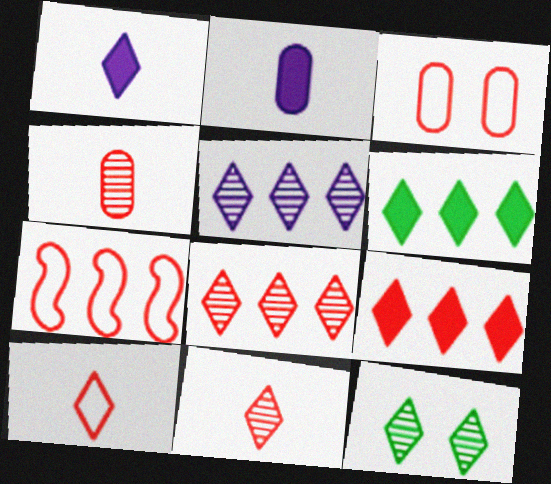[[2, 7, 12], 
[3, 7, 10], 
[5, 11, 12]]